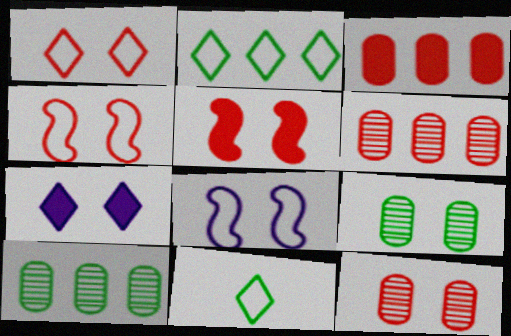[[1, 5, 12], 
[4, 7, 9]]